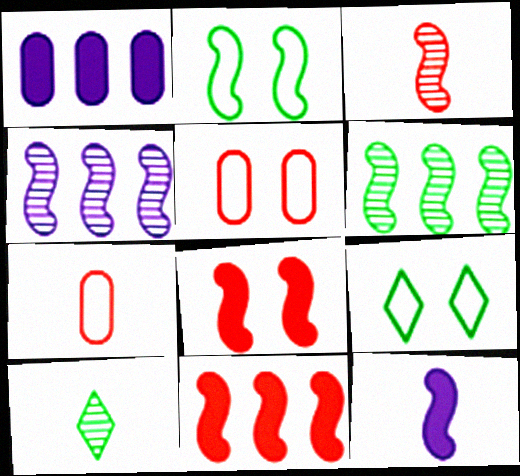[[1, 3, 9], 
[7, 10, 12]]